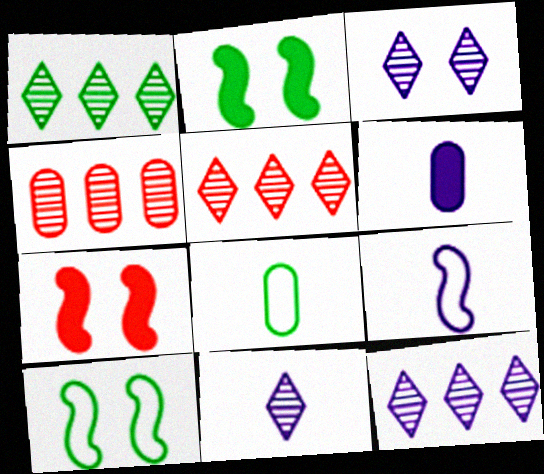[[1, 2, 8], 
[1, 5, 12], 
[3, 11, 12], 
[5, 6, 10], 
[6, 9, 11], 
[7, 8, 12]]